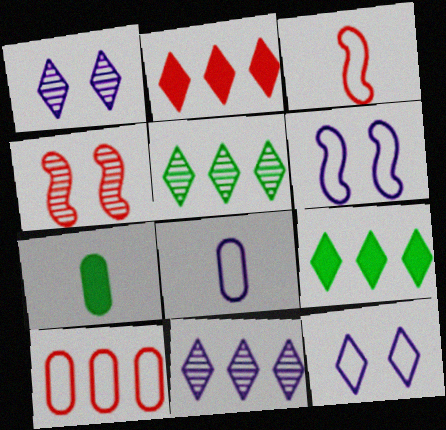[[4, 8, 9]]